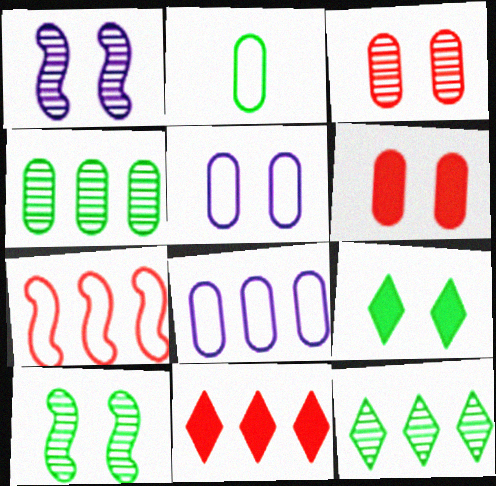[[1, 2, 11]]